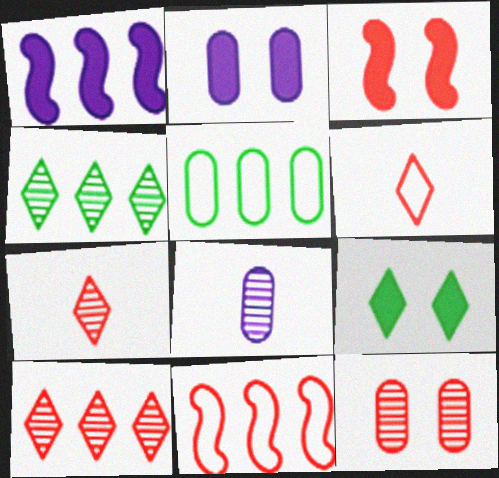[[1, 5, 10], 
[2, 3, 9], 
[8, 9, 11]]